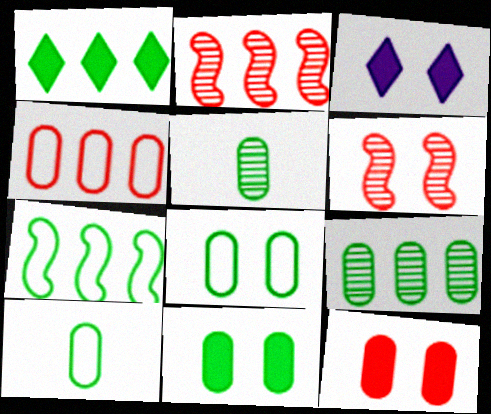[[1, 7, 9], 
[2, 3, 10], 
[3, 6, 8], 
[9, 10, 11]]